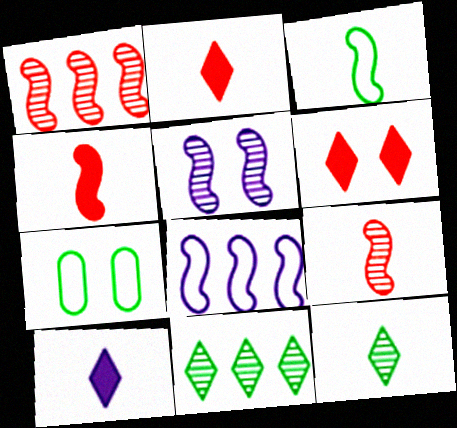[[1, 7, 10], 
[5, 6, 7]]